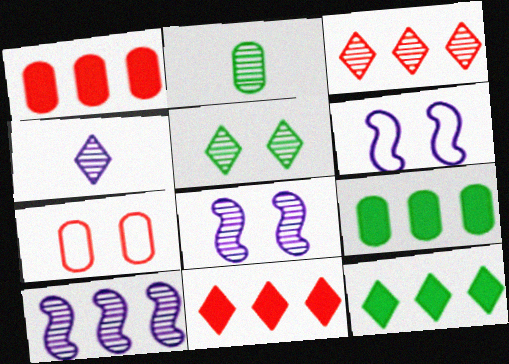[[2, 3, 8], 
[2, 6, 11], 
[3, 4, 5]]